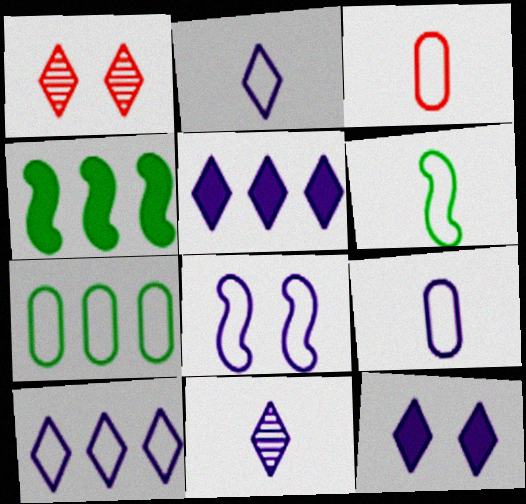[[1, 4, 9], 
[2, 3, 6], 
[8, 9, 10], 
[10, 11, 12]]